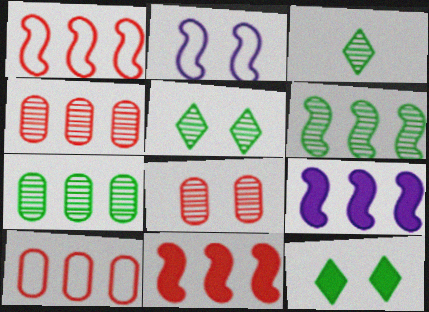[[1, 6, 9], 
[2, 8, 12]]